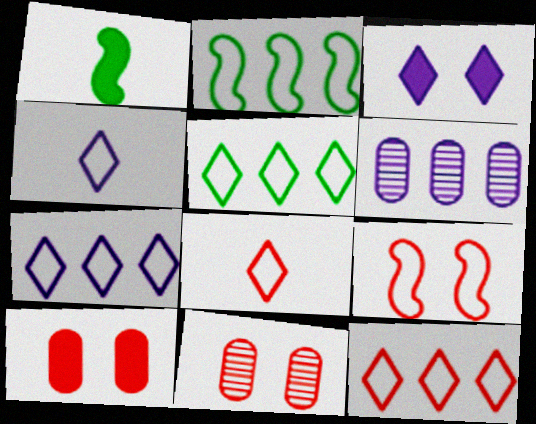[[1, 7, 11], 
[5, 7, 12]]